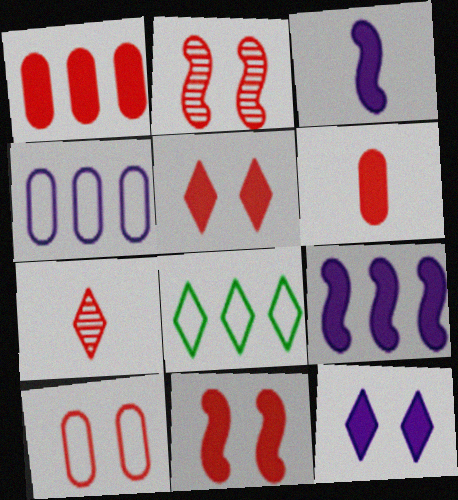[[2, 5, 10], 
[7, 8, 12]]